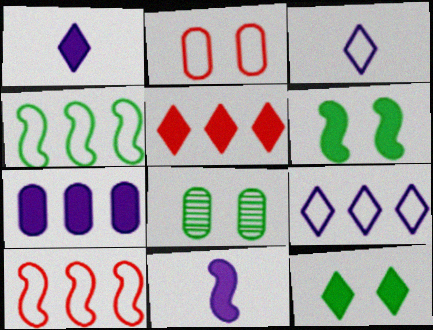[[1, 5, 12], 
[1, 8, 10], 
[2, 3, 4]]